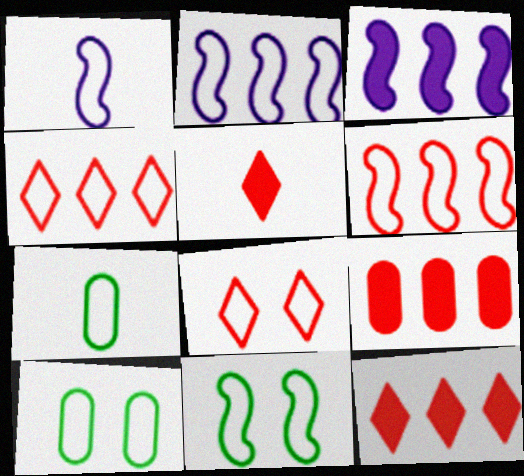[[1, 4, 10], 
[1, 6, 11], 
[2, 7, 8]]